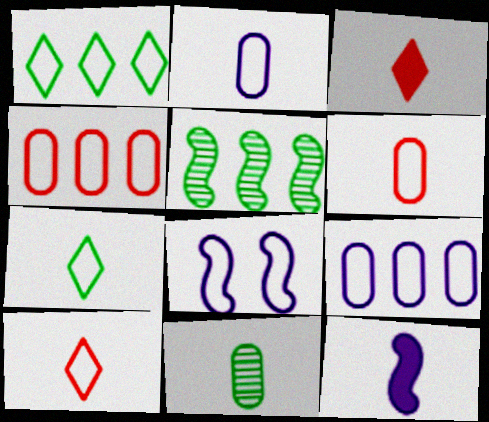[[1, 6, 8], 
[4, 7, 8], 
[10, 11, 12]]